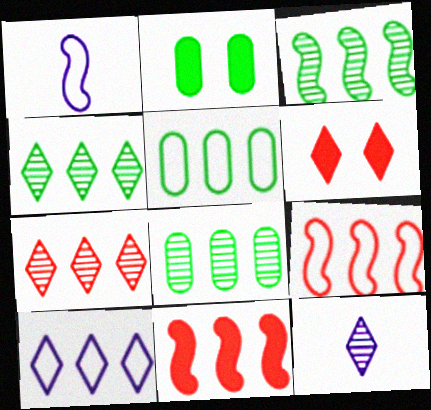[[1, 2, 7], 
[1, 6, 8], 
[2, 9, 12], 
[3, 4, 8], 
[5, 9, 10], 
[8, 10, 11]]